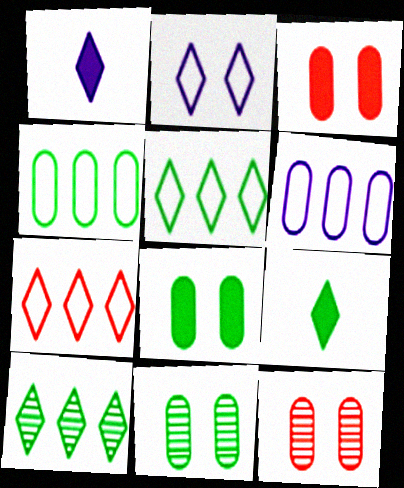[]